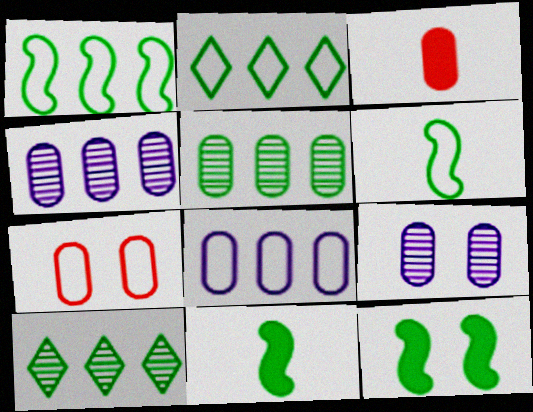[]